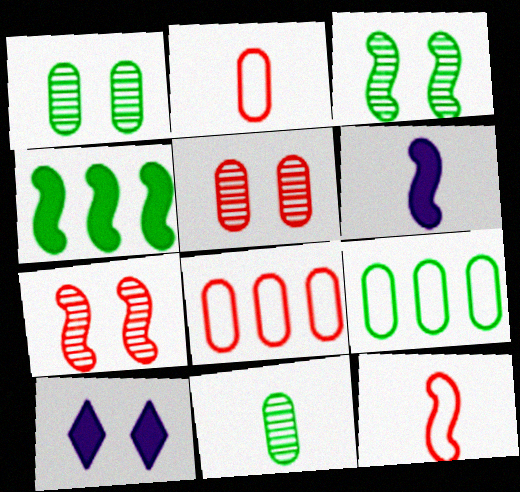[]